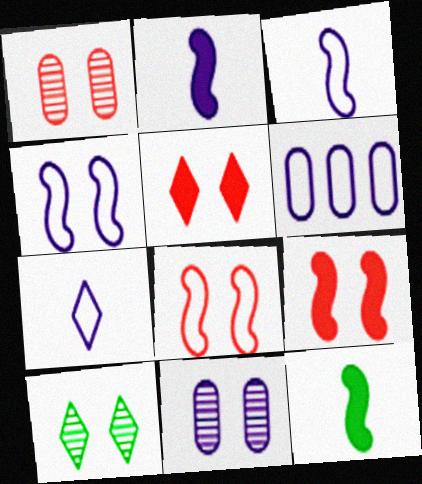[[1, 5, 8], 
[4, 6, 7]]